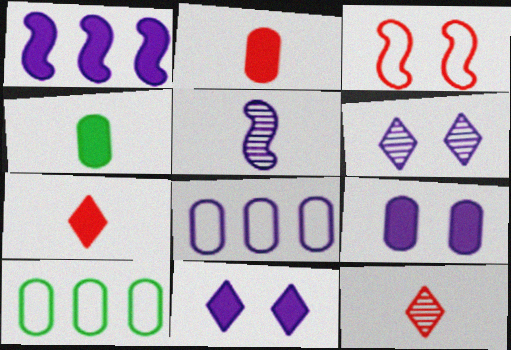[[5, 8, 11]]